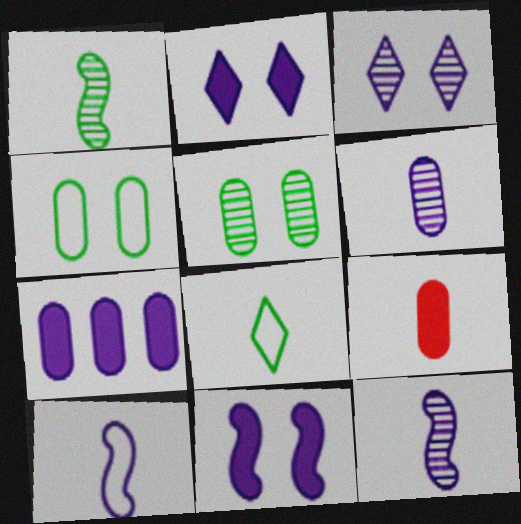[[3, 7, 10], 
[8, 9, 12]]